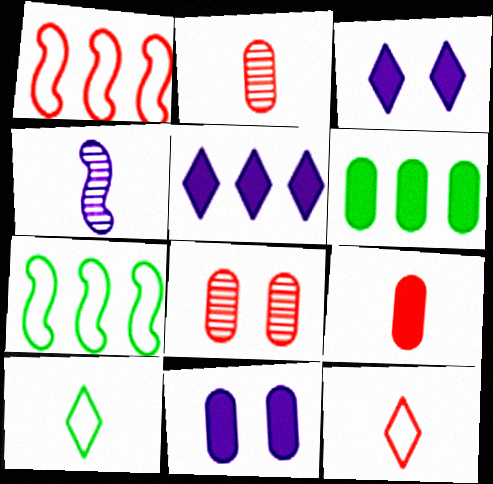[[2, 3, 7], 
[4, 9, 10], 
[6, 9, 11]]